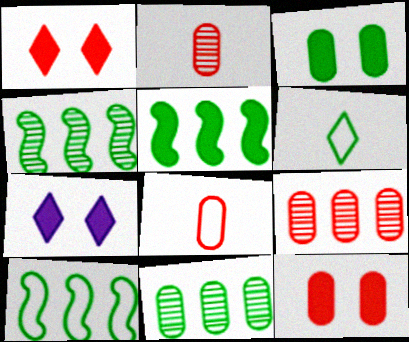[[2, 7, 10], 
[3, 4, 6], 
[4, 5, 10], 
[4, 7, 8], 
[8, 9, 12]]